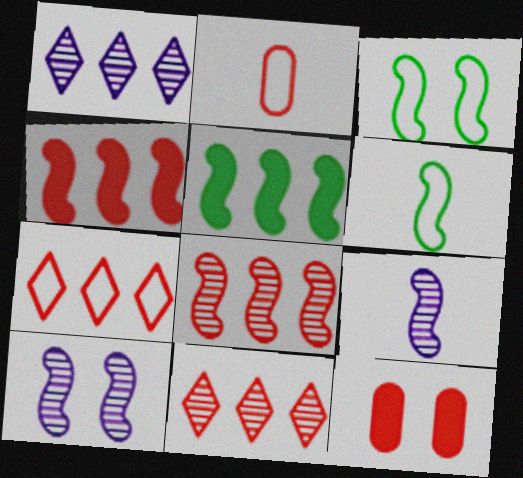[[1, 6, 12], 
[3, 4, 9], 
[4, 6, 10]]